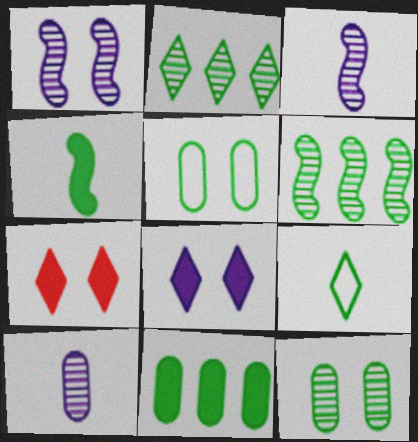[[1, 5, 7], 
[2, 4, 5]]